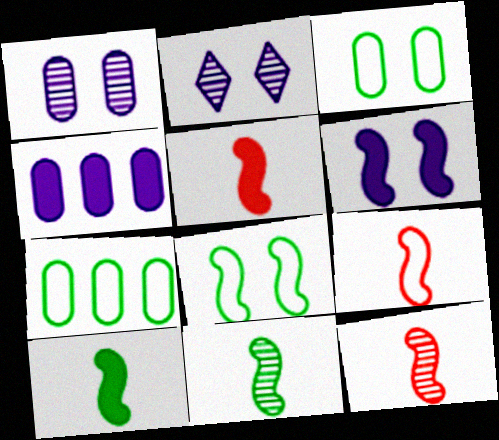[[2, 5, 7], 
[5, 9, 12]]